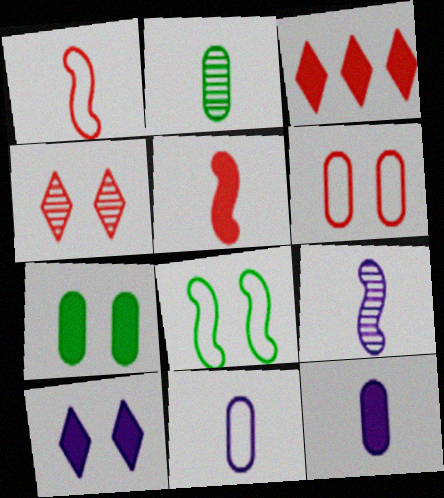[]